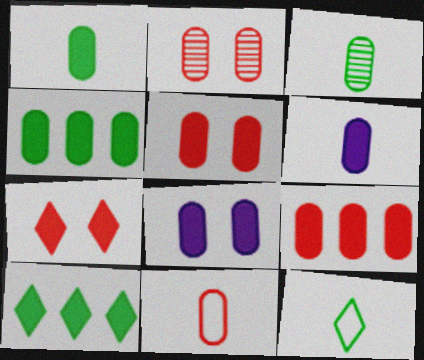[[1, 8, 9], 
[2, 9, 11], 
[3, 6, 11], 
[4, 5, 6]]